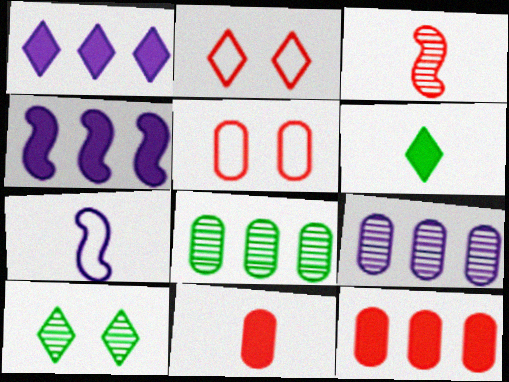[[2, 3, 12], 
[3, 9, 10], 
[7, 10, 12]]